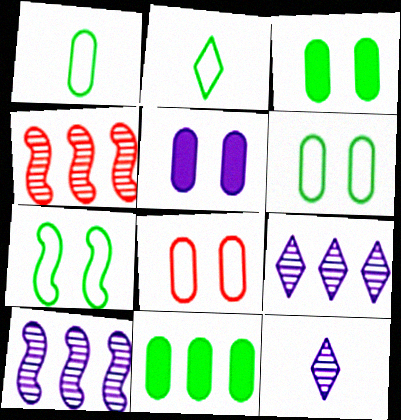[[2, 4, 5]]